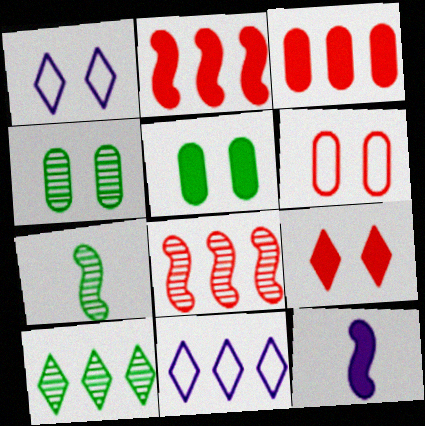[[1, 3, 7], 
[4, 7, 10], 
[6, 10, 12]]